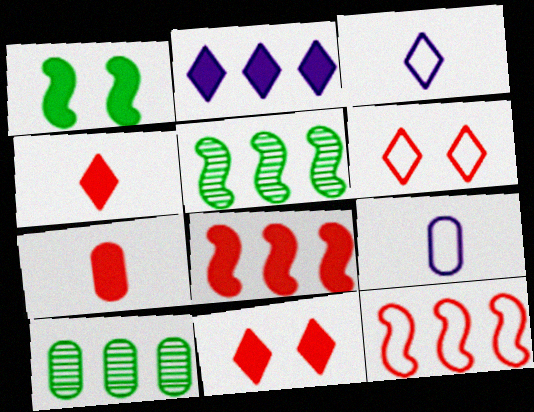[[1, 2, 7], 
[2, 10, 12], 
[5, 9, 11], 
[7, 8, 11]]